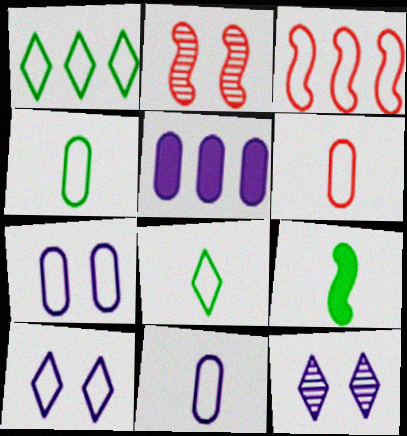[[2, 5, 8], 
[3, 4, 10], 
[3, 7, 8], 
[4, 6, 11]]